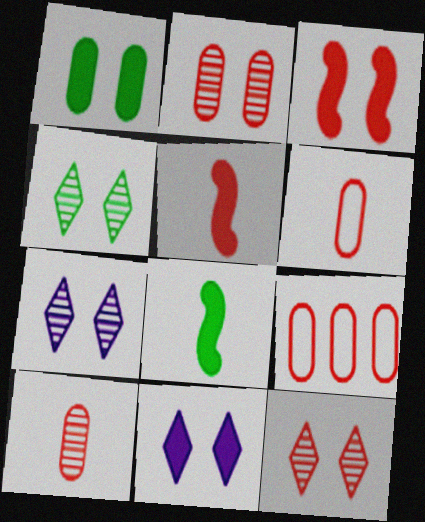[[1, 3, 11], 
[4, 7, 12], 
[5, 9, 12], 
[7, 8, 9]]